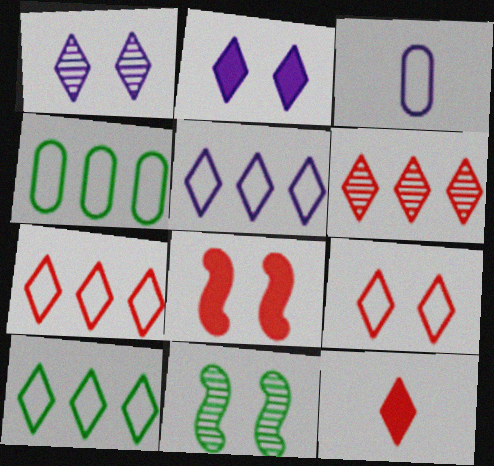[[1, 10, 12], 
[5, 7, 10], 
[6, 9, 12]]